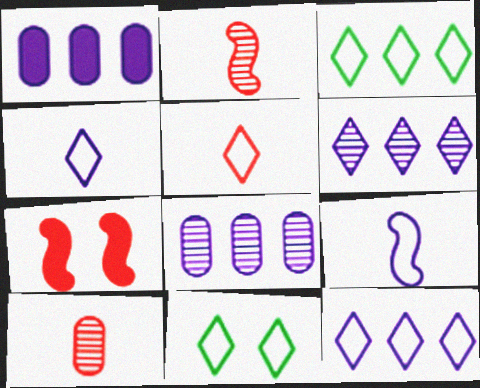[[1, 2, 11], 
[5, 11, 12]]